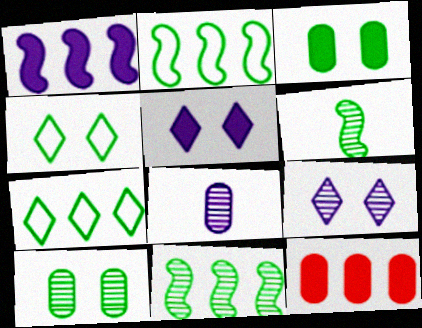[[3, 6, 7]]